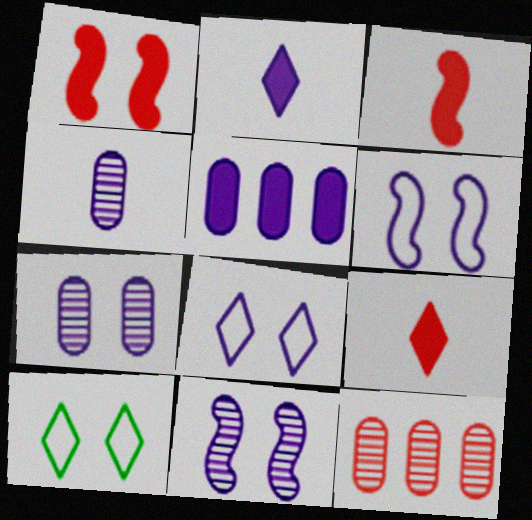[[1, 7, 10]]